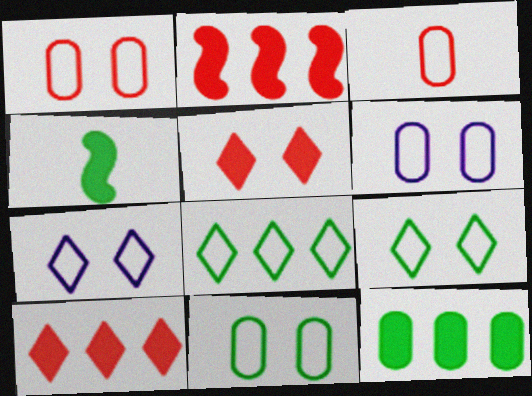[[1, 6, 11]]